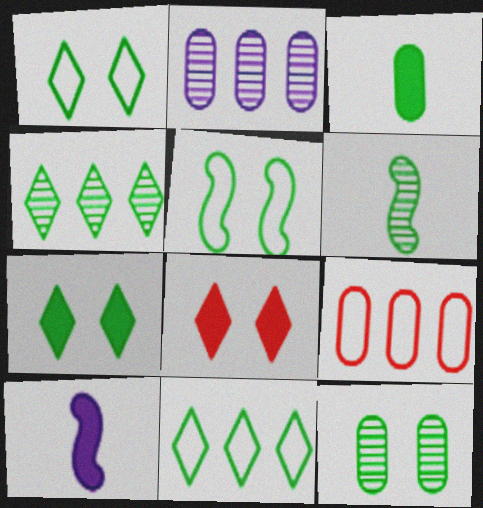[[3, 4, 5], 
[4, 6, 12], 
[5, 7, 12]]